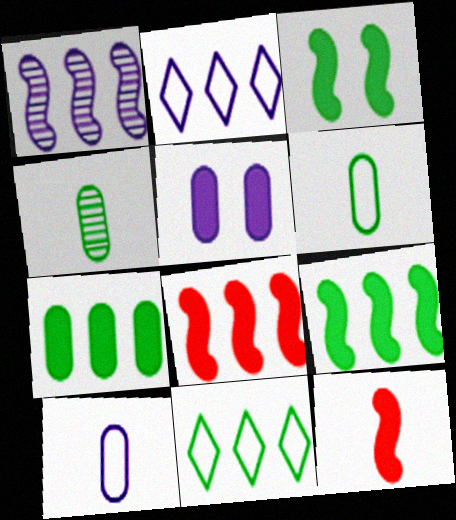[[3, 4, 11]]